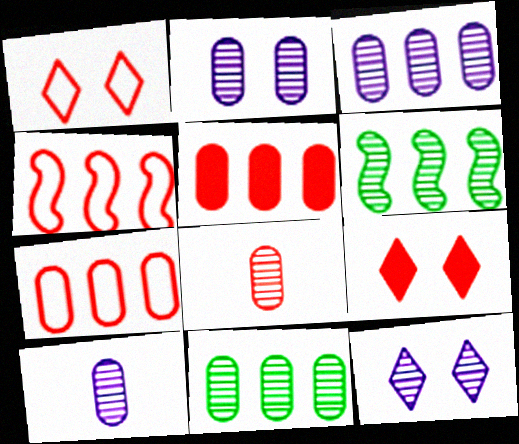[[2, 3, 10], 
[2, 8, 11], 
[4, 8, 9], 
[6, 8, 12]]